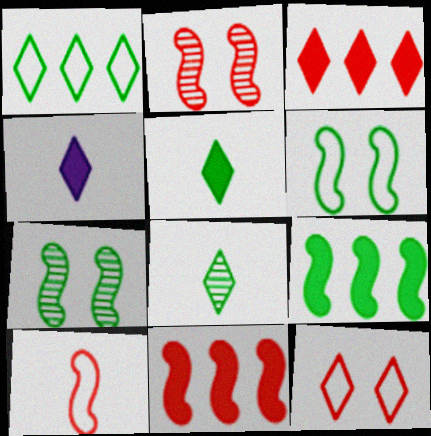[[2, 10, 11]]